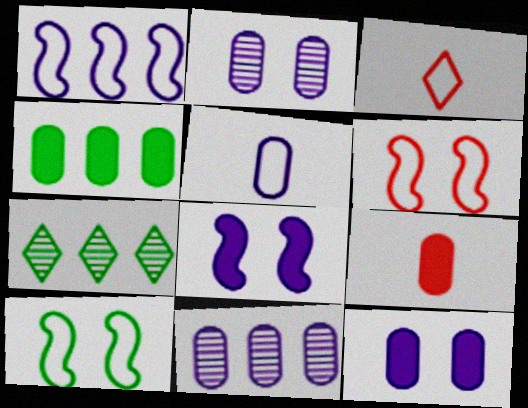[[4, 9, 12], 
[5, 11, 12]]